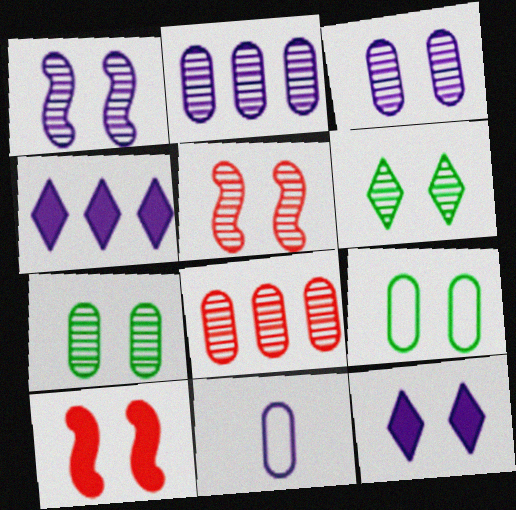[[1, 4, 11], 
[3, 5, 6], 
[5, 9, 12]]